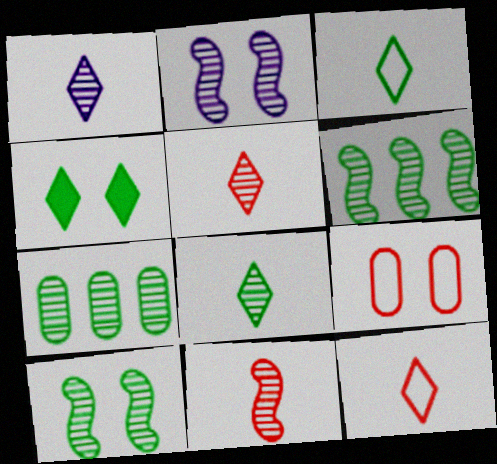[[1, 5, 8], 
[2, 4, 9], 
[2, 5, 7], 
[2, 6, 11], 
[7, 8, 10]]